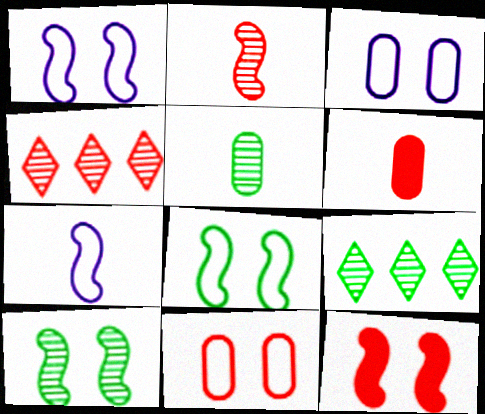[[1, 6, 9], 
[1, 10, 12], 
[5, 9, 10]]